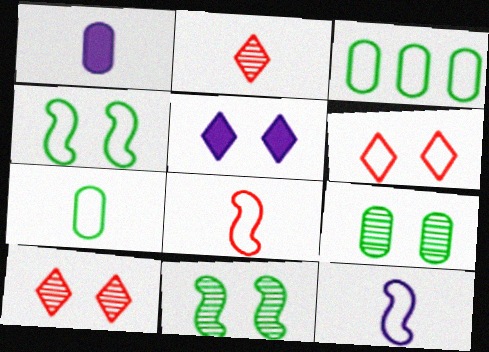[[3, 6, 12]]